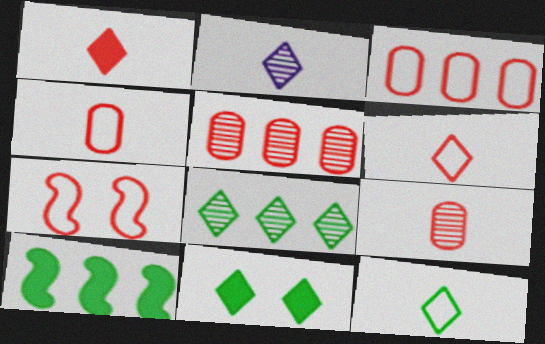[[1, 2, 12], 
[1, 5, 7], 
[3, 6, 7], 
[8, 11, 12]]